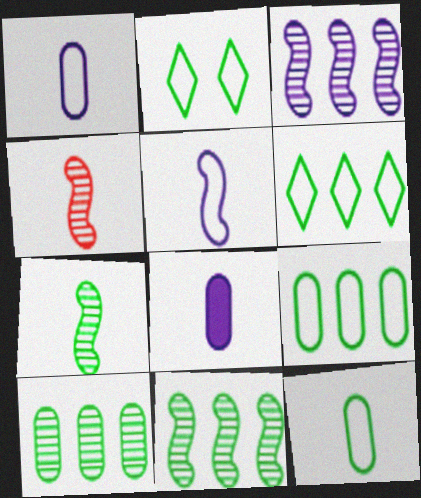[]